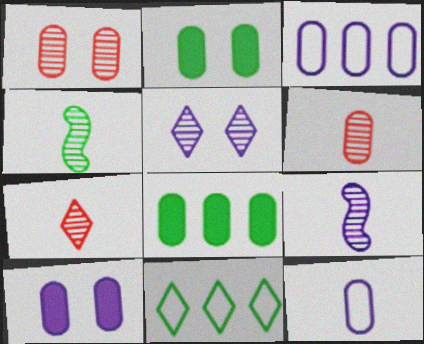[[1, 8, 12], 
[2, 3, 6], 
[2, 4, 11]]